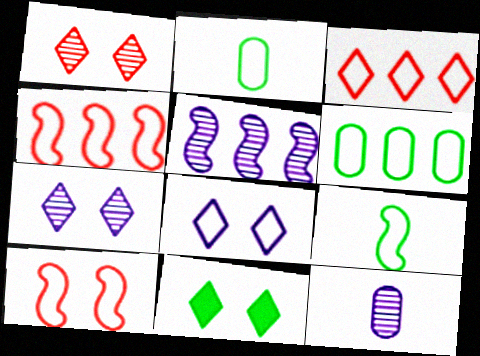[[1, 8, 11], 
[2, 4, 8], 
[4, 11, 12], 
[5, 7, 12]]